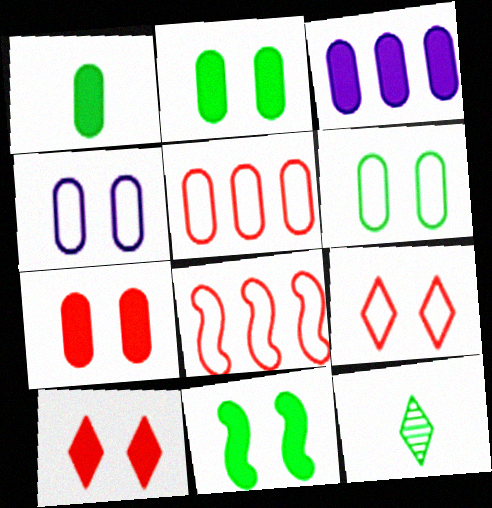[[1, 3, 7]]